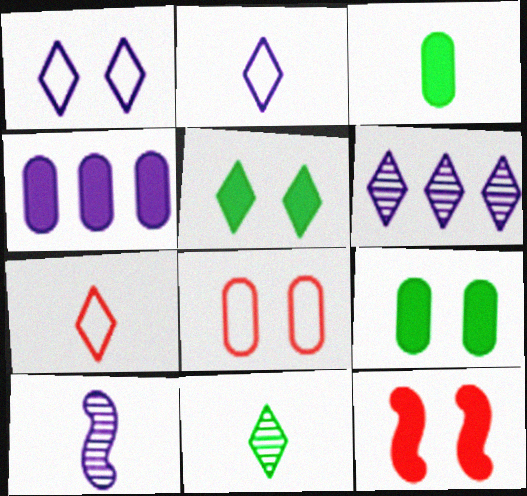[[1, 4, 10], 
[3, 7, 10], 
[5, 6, 7]]